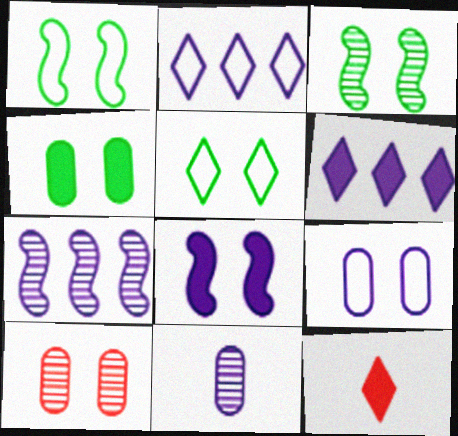[[2, 8, 11], 
[3, 4, 5], 
[4, 9, 10], 
[5, 8, 10]]